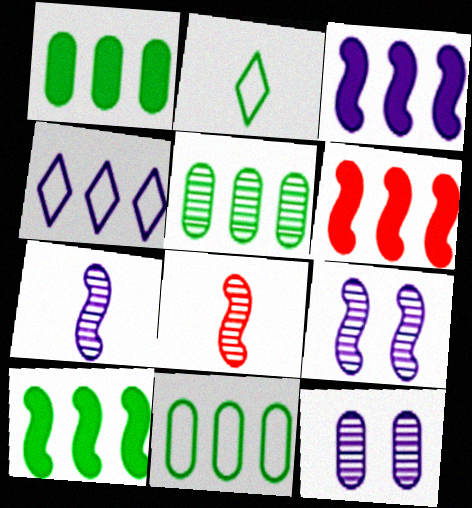[[1, 5, 11], 
[2, 6, 12], 
[3, 6, 10], 
[4, 5, 6]]